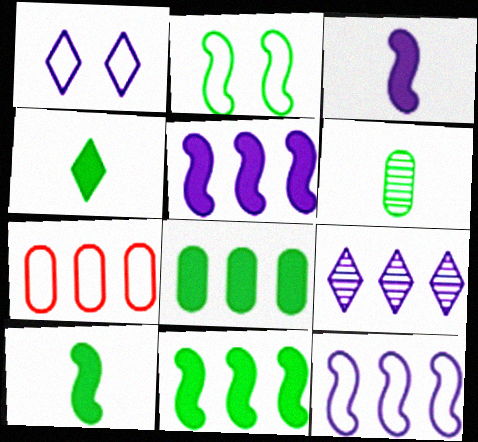[[7, 9, 11]]